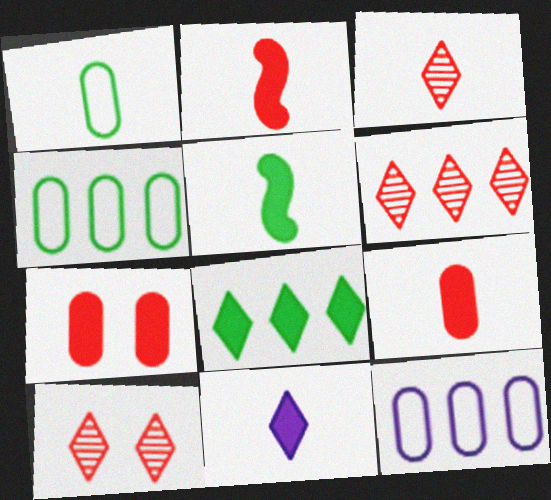[[3, 6, 10], 
[5, 9, 11], 
[5, 10, 12]]